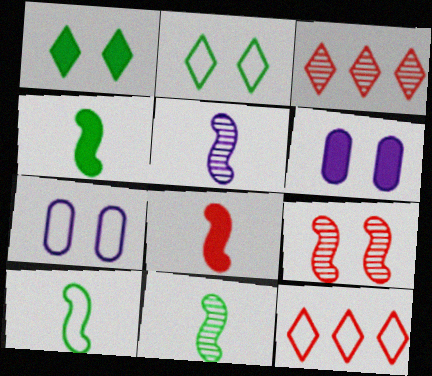[[1, 7, 9], 
[2, 6, 9], 
[3, 4, 7], 
[3, 6, 10], 
[4, 10, 11], 
[5, 8, 10], 
[6, 11, 12], 
[7, 10, 12]]